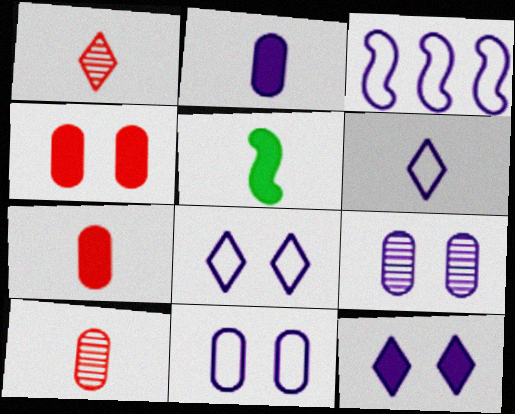[[3, 6, 11], 
[5, 6, 10]]